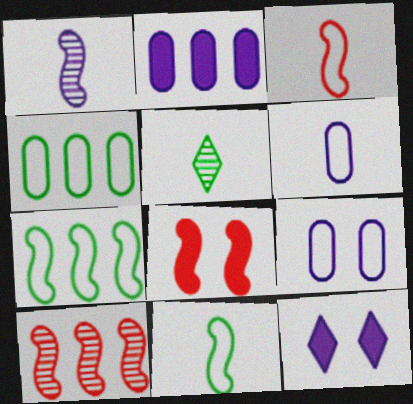[[1, 7, 8], 
[3, 8, 10]]